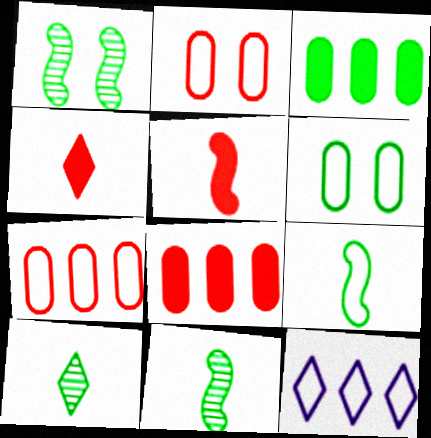[[2, 9, 12]]